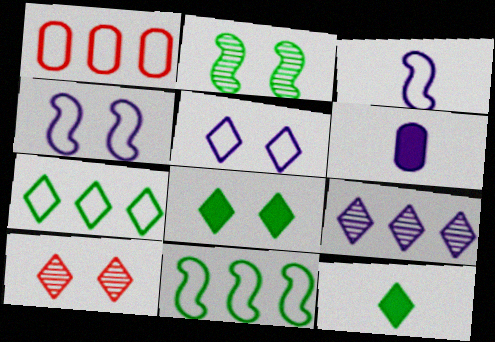[[4, 6, 9], 
[5, 8, 10], 
[6, 10, 11]]